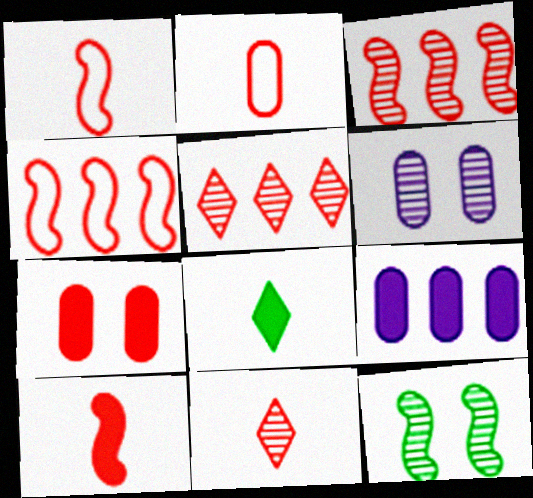[[1, 5, 7], 
[2, 10, 11], 
[4, 6, 8], 
[4, 7, 11]]